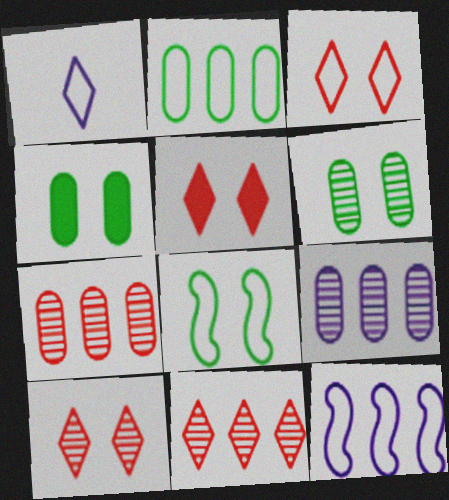[[3, 5, 10]]